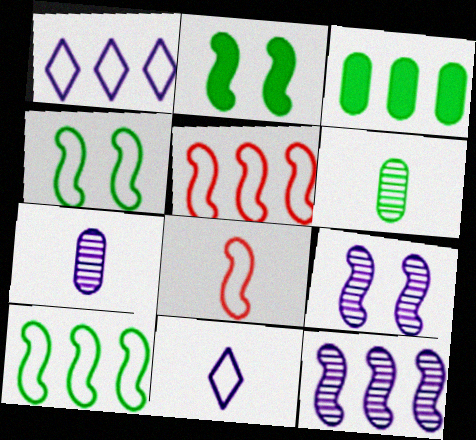[[2, 8, 12]]